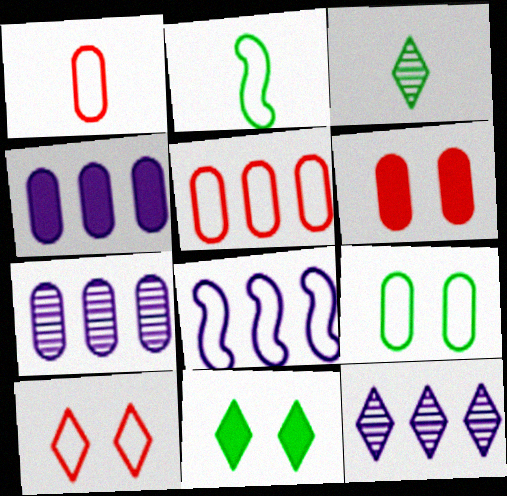[[2, 6, 12], 
[3, 6, 8], 
[4, 8, 12]]